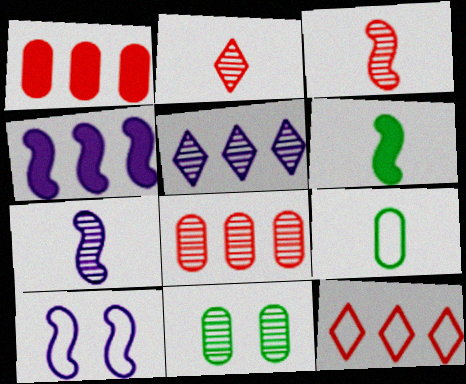[[3, 5, 11], 
[4, 7, 10], 
[9, 10, 12]]